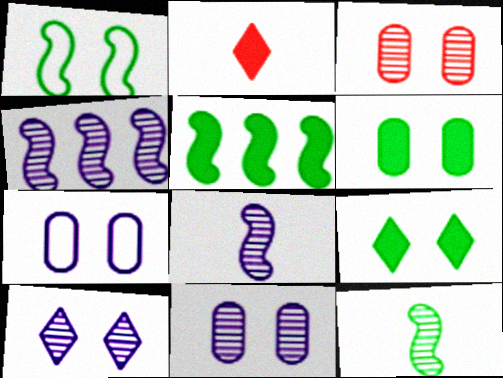[[1, 5, 12], 
[3, 6, 7]]